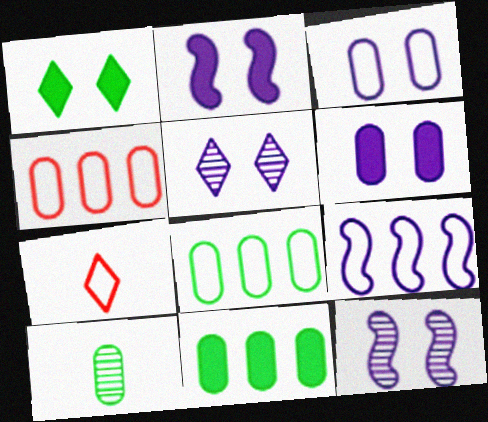[[2, 3, 5], 
[4, 6, 10], 
[7, 11, 12]]